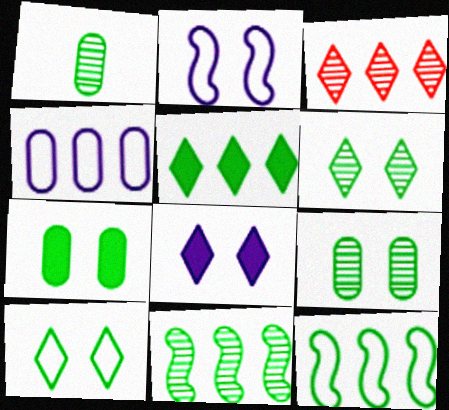[[1, 6, 11]]